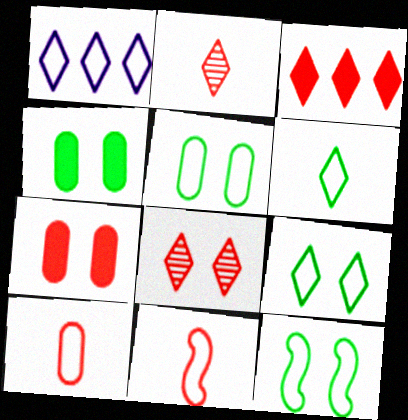[[1, 5, 11], 
[1, 10, 12], 
[5, 9, 12]]